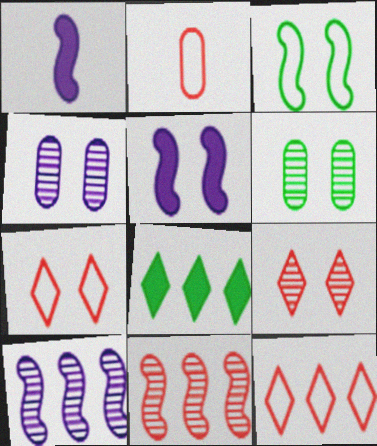[[1, 3, 11], 
[1, 6, 12], 
[5, 6, 7]]